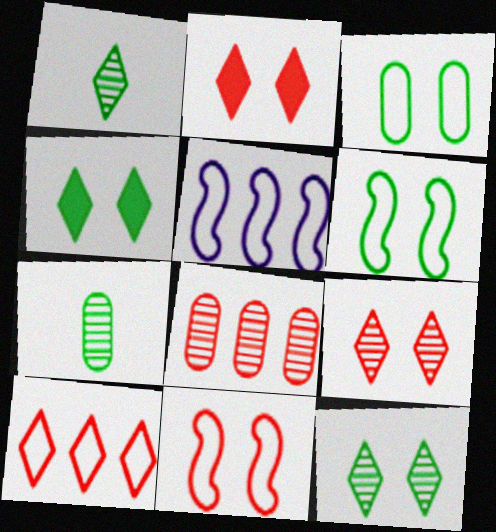[[2, 5, 7]]